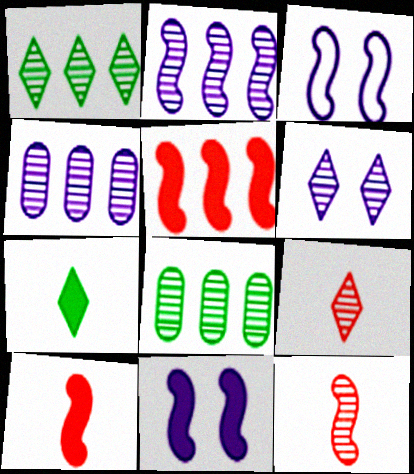[[1, 6, 9], 
[6, 8, 12]]